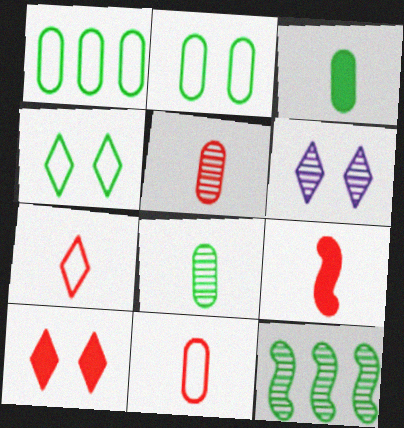[[1, 6, 9], 
[3, 4, 12], 
[4, 6, 10], 
[5, 6, 12], 
[5, 7, 9]]